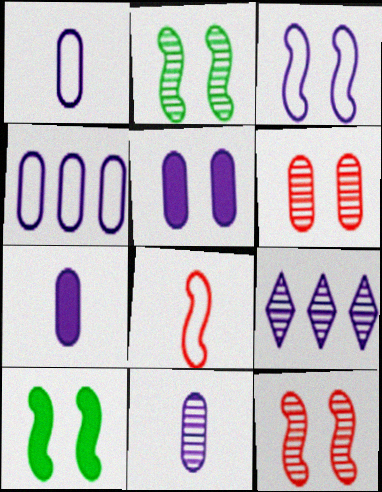[[1, 7, 11], 
[3, 7, 9], 
[3, 10, 12], 
[4, 5, 11]]